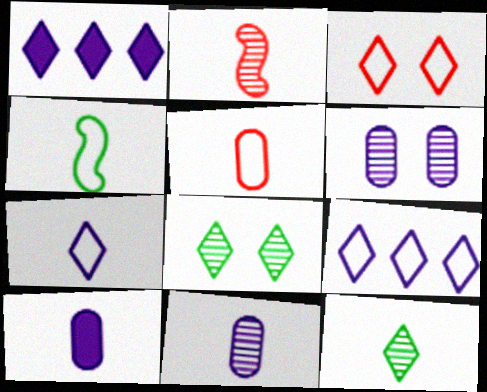[[1, 3, 12], 
[2, 11, 12], 
[4, 5, 7]]